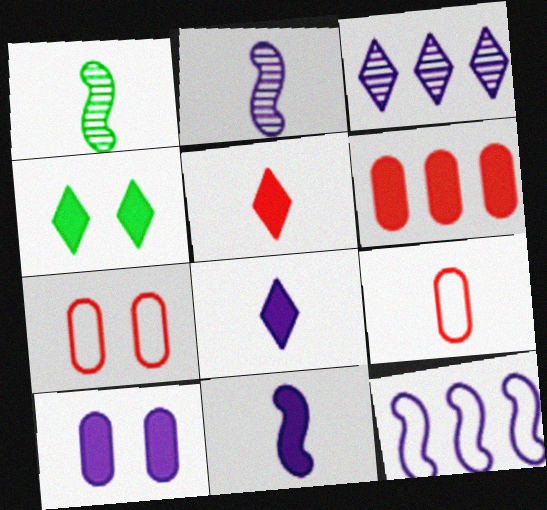[[1, 8, 9], 
[4, 6, 11]]